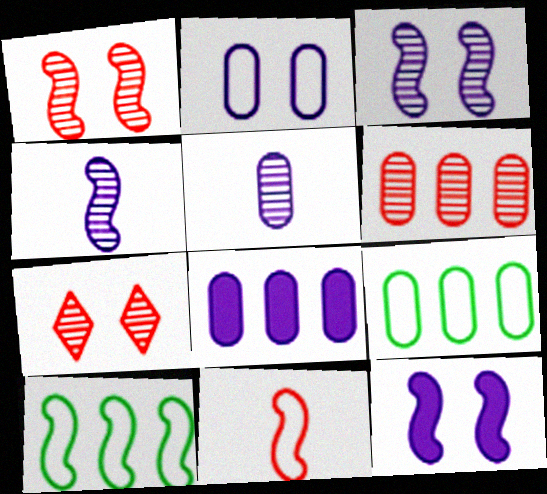[[2, 5, 8], 
[6, 8, 9]]